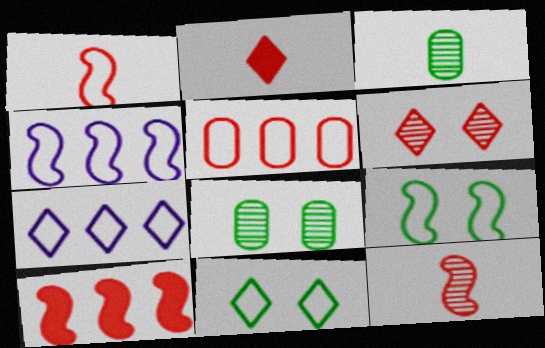[[1, 4, 9], 
[2, 4, 8]]